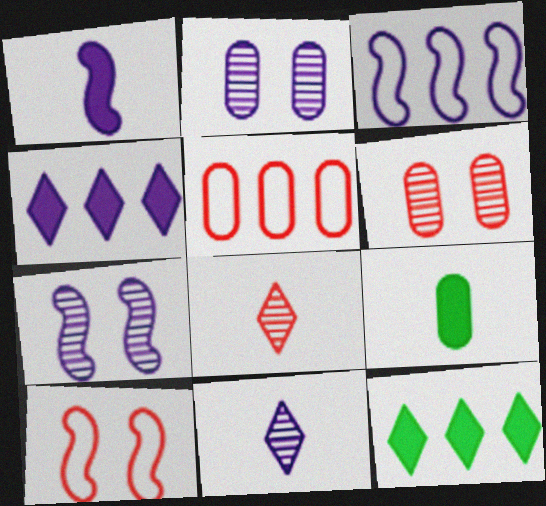[[1, 3, 7], 
[2, 5, 9]]